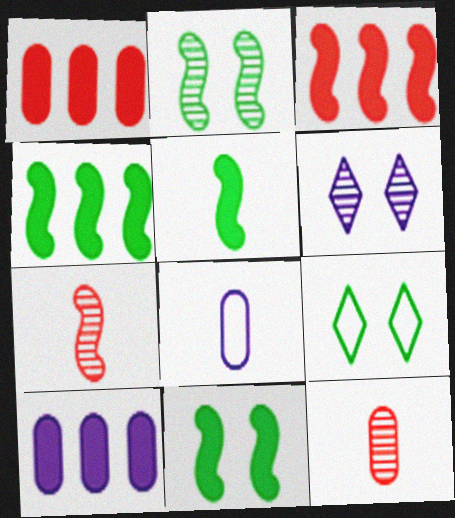[[4, 5, 11], 
[7, 9, 10]]